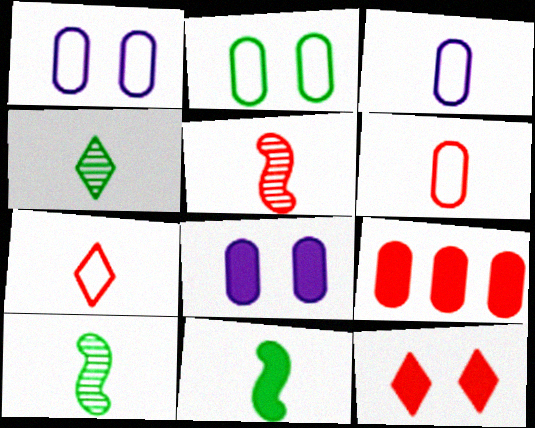[]